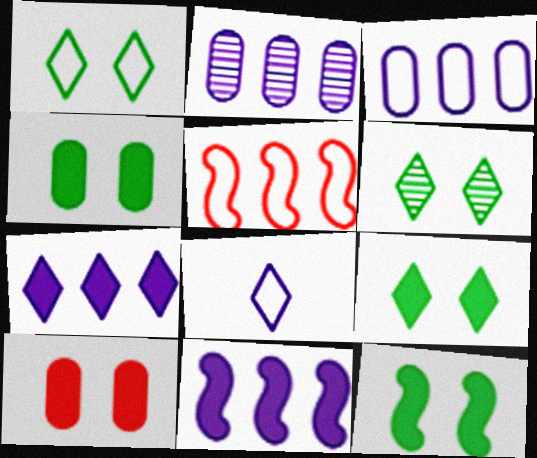[[1, 6, 9], 
[4, 9, 12]]